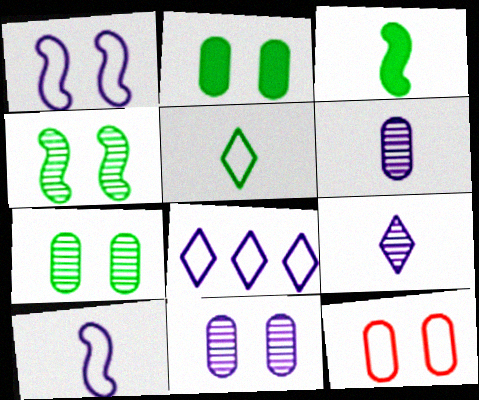[[2, 11, 12]]